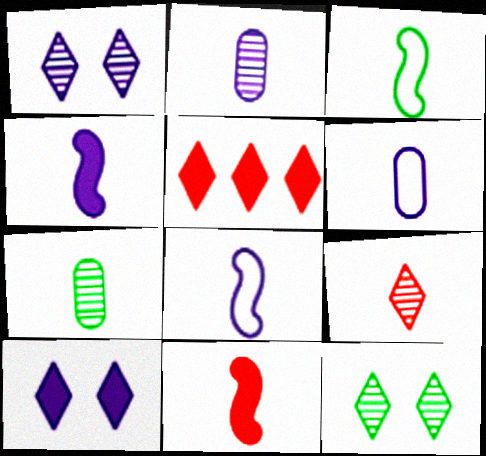[]